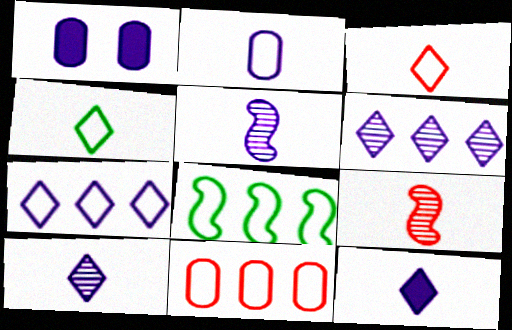[[1, 5, 7], 
[2, 5, 12], 
[7, 8, 11]]